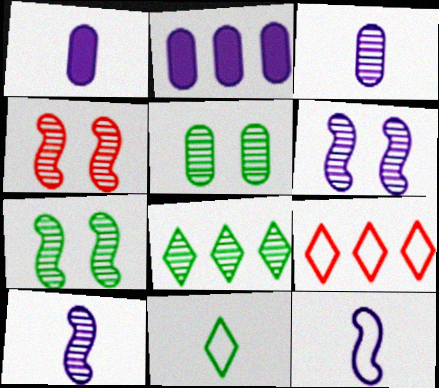[[1, 7, 9], 
[2, 4, 11], 
[3, 4, 8], 
[4, 6, 7]]